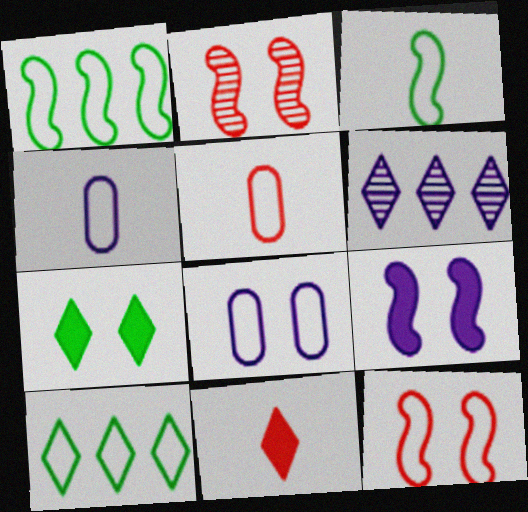[[2, 7, 8], 
[4, 6, 9], 
[4, 10, 12]]